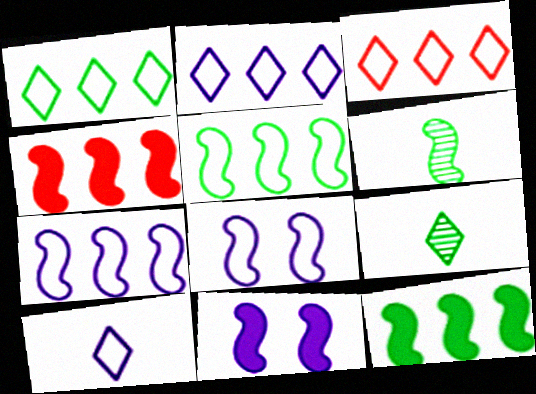[[1, 2, 3], 
[4, 6, 8]]